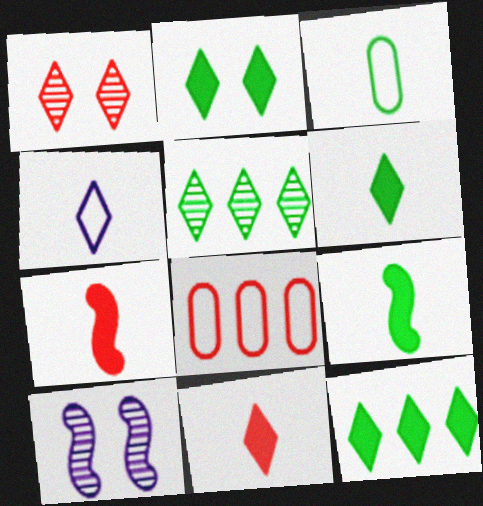[[1, 4, 12], 
[1, 7, 8], 
[2, 6, 12], 
[6, 8, 10]]